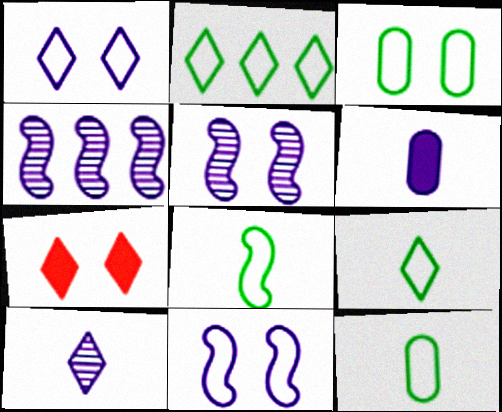[[1, 4, 6], 
[2, 3, 8], 
[2, 7, 10], 
[3, 5, 7], 
[4, 7, 12], 
[8, 9, 12]]